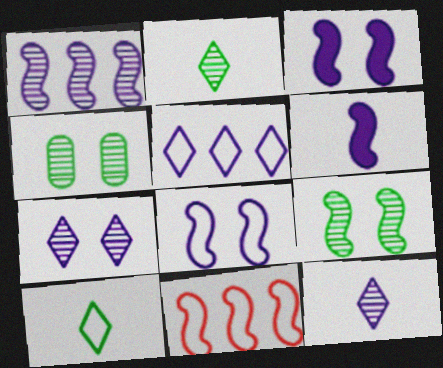[[1, 6, 8], 
[6, 9, 11]]